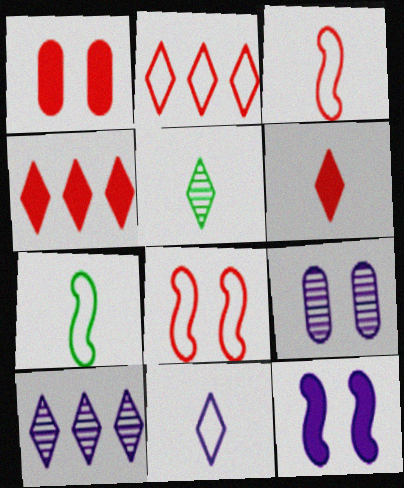[[1, 7, 10], 
[4, 7, 9], 
[5, 6, 11]]